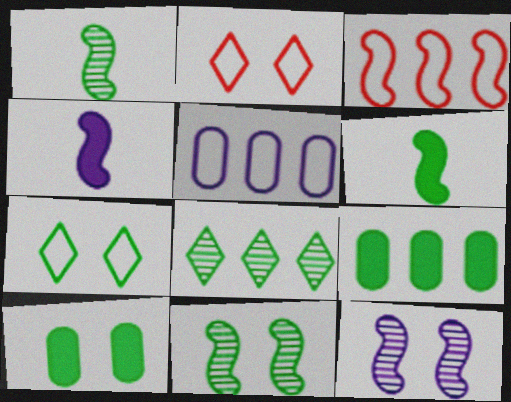[[1, 7, 9], 
[2, 10, 12], 
[3, 4, 11], 
[3, 6, 12], 
[7, 10, 11]]